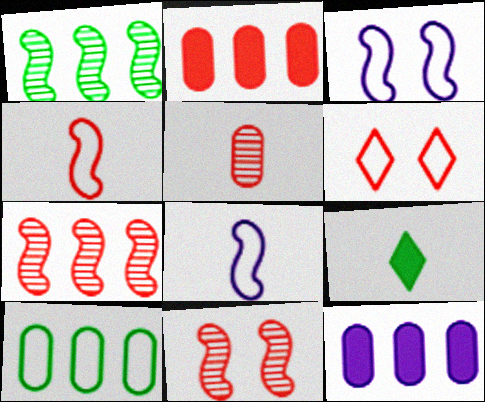[[5, 8, 9], 
[6, 8, 10]]